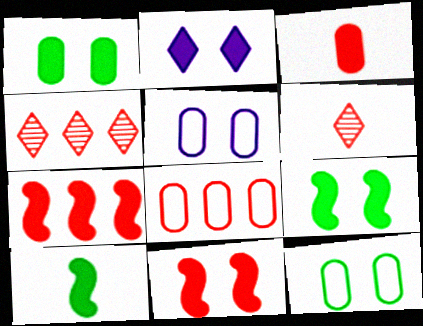[[1, 2, 11], 
[4, 5, 10], 
[4, 7, 8], 
[6, 8, 11]]